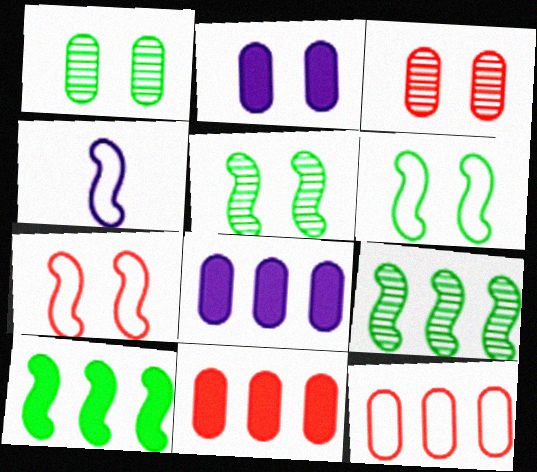[]